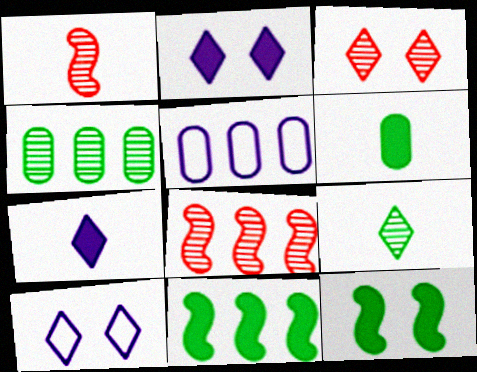[[6, 8, 10]]